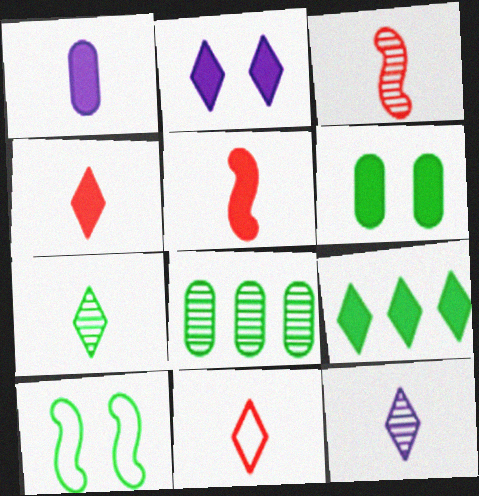[[2, 4, 9]]